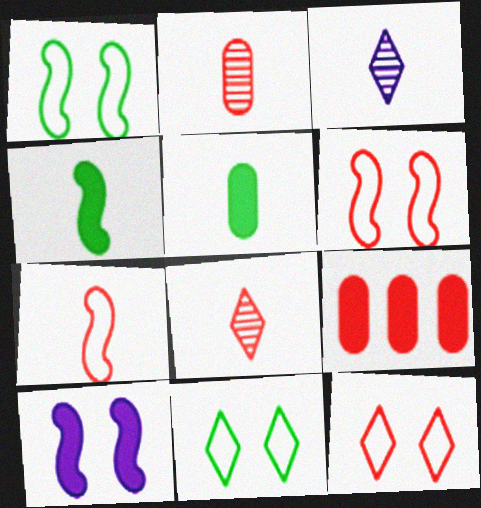[[1, 3, 9], 
[3, 5, 7], 
[6, 8, 9]]